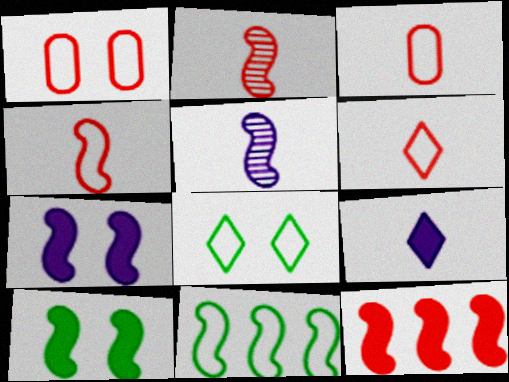[[2, 7, 11], 
[3, 4, 6]]